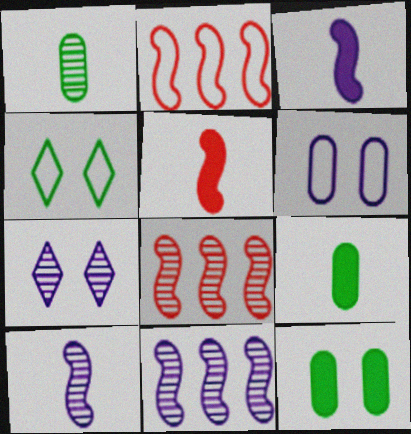[[1, 7, 8], 
[2, 7, 9]]